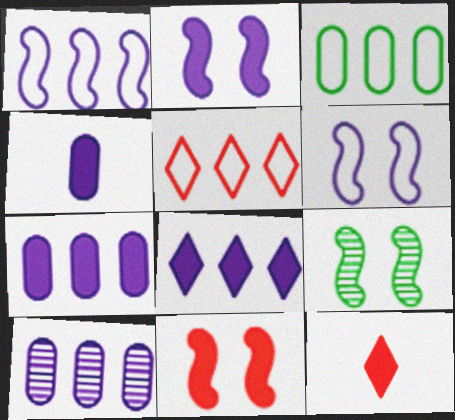[[1, 3, 5], 
[1, 8, 10], 
[2, 4, 8], 
[4, 5, 9], 
[6, 9, 11]]